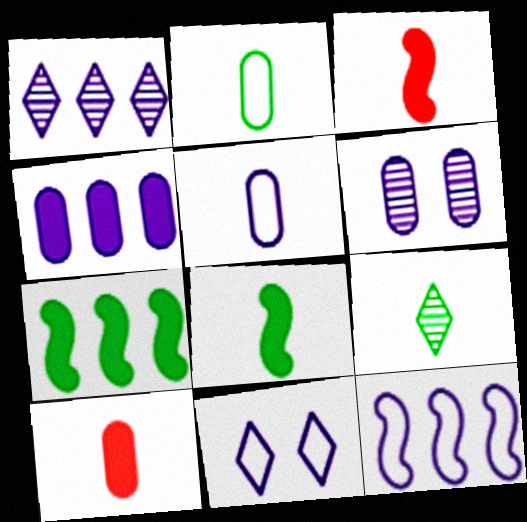[[1, 4, 12], 
[2, 8, 9], 
[3, 5, 9], 
[4, 5, 6], 
[5, 11, 12]]